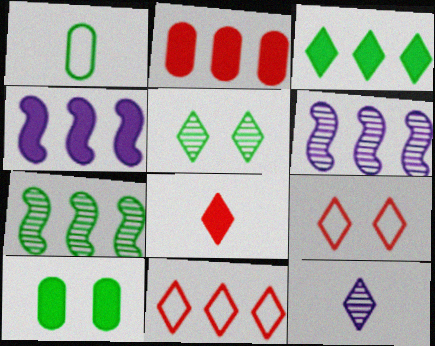[[2, 3, 4], 
[3, 9, 12], 
[4, 8, 10]]